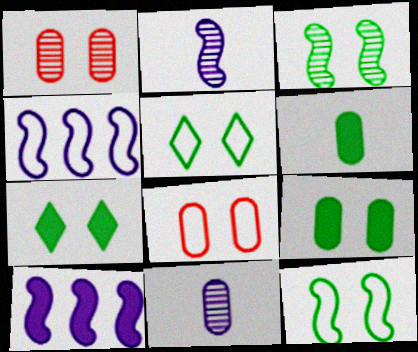[[3, 5, 9]]